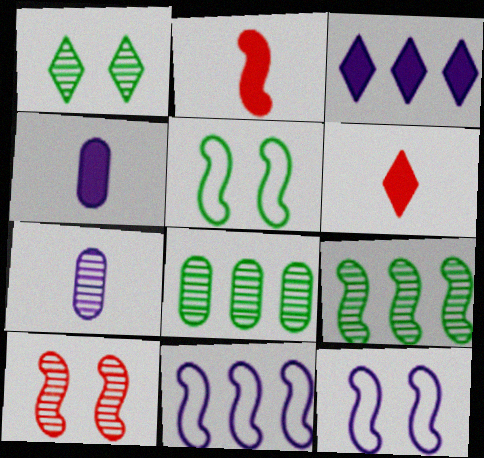[[2, 9, 12], 
[3, 7, 12], 
[6, 8, 12]]